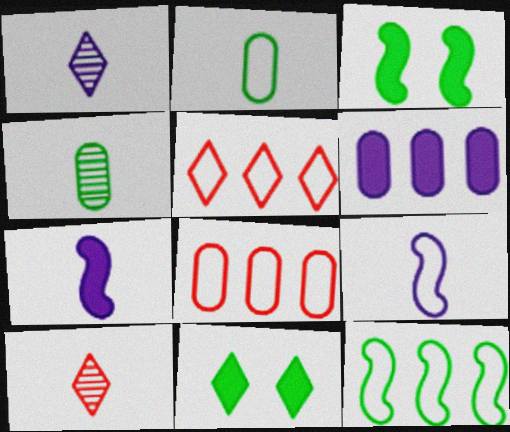[[1, 3, 8], 
[1, 5, 11], 
[2, 7, 10], 
[4, 11, 12]]